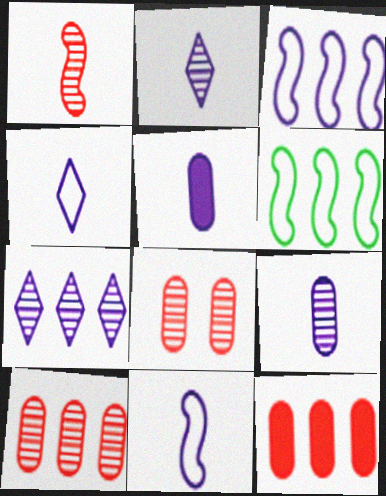[[2, 5, 11], 
[6, 7, 12]]